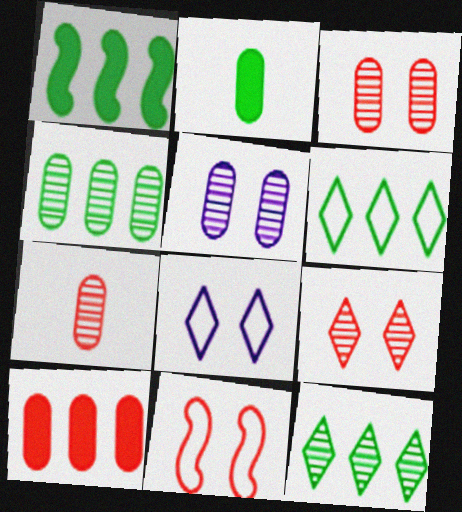[[1, 4, 6], 
[1, 7, 8], 
[4, 5, 7]]